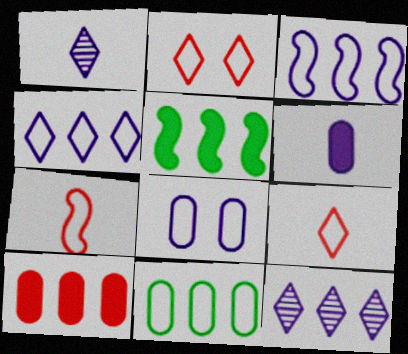[]